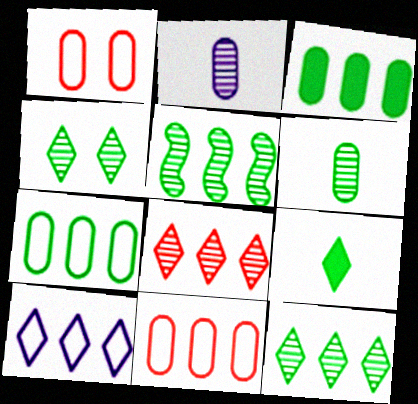[[1, 2, 3], 
[4, 5, 6]]